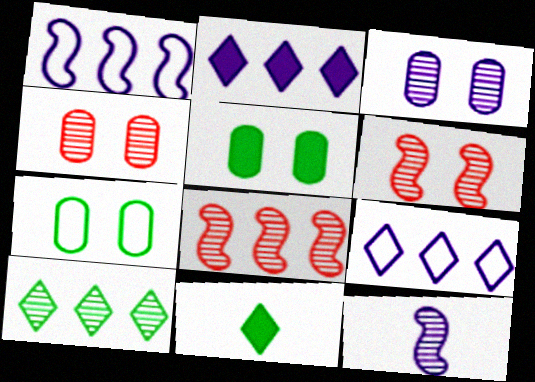[[1, 4, 11], 
[4, 10, 12]]